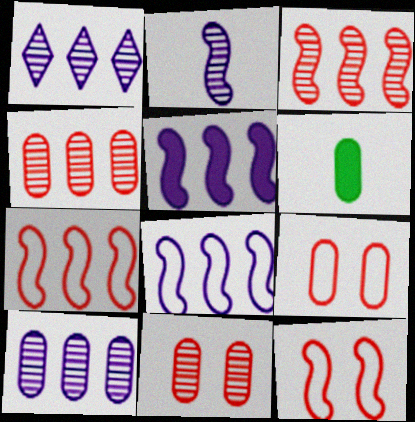[[1, 6, 12], 
[6, 9, 10]]